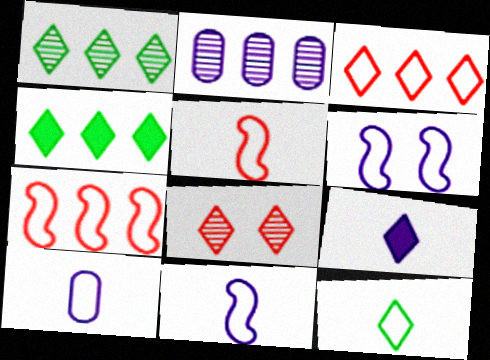[[2, 4, 7], 
[2, 6, 9], 
[5, 10, 12]]